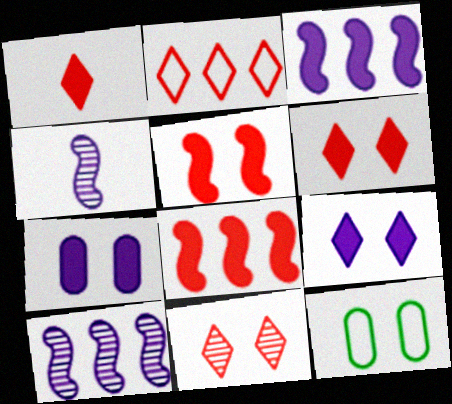[[1, 2, 11], 
[1, 10, 12]]